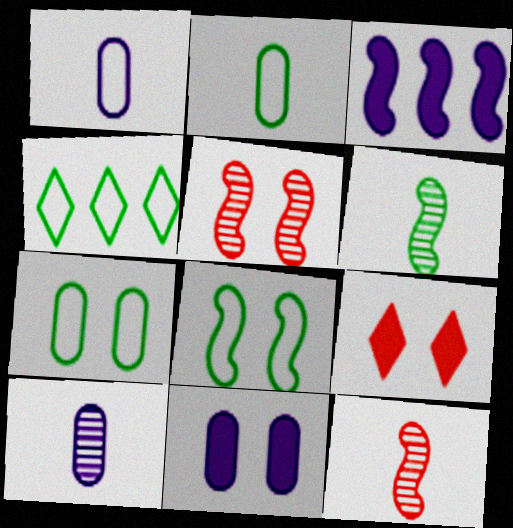[[2, 4, 8], 
[3, 8, 12], 
[4, 11, 12]]